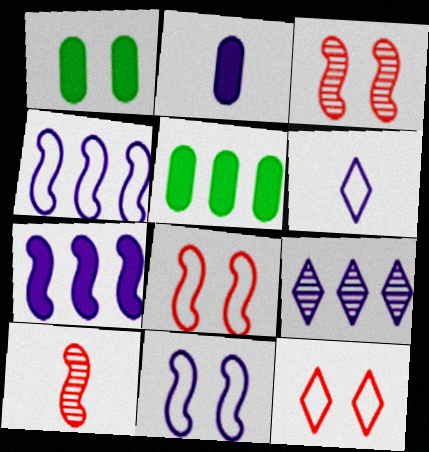[[2, 9, 11], 
[3, 5, 6]]